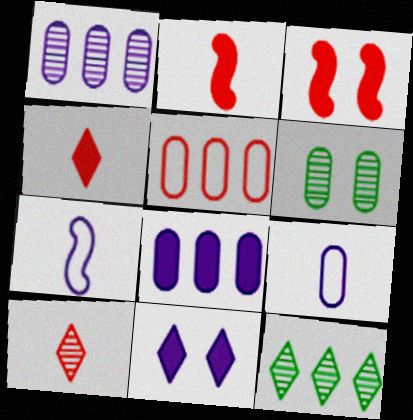[[1, 7, 11], 
[3, 5, 10], 
[3, 9, 12]]